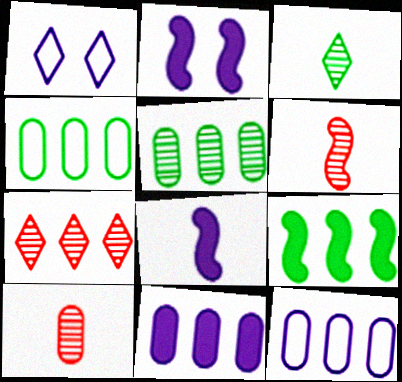[[1, 9, 10], 
[7, 9, 12]]